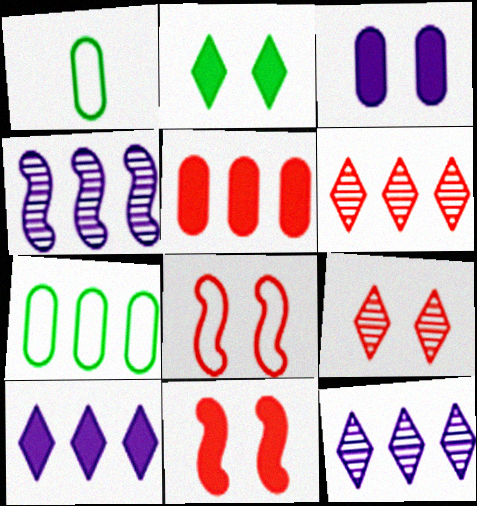[[1, 11, 12], 
[2, 3, 11]]